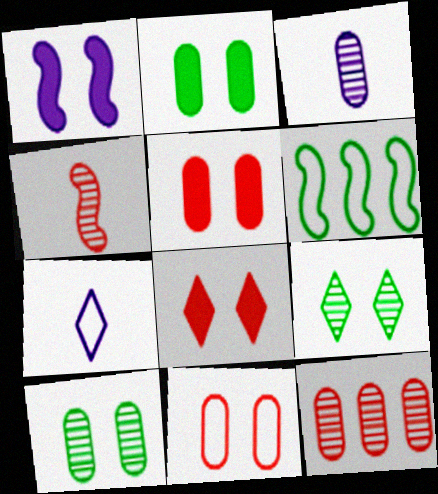[[1, 2, 8], 
[1, 4, 6], 
[1, 9, 11], 
[3, 6, 8], 
[3, 10, 12], 
[6, 7, 11]]